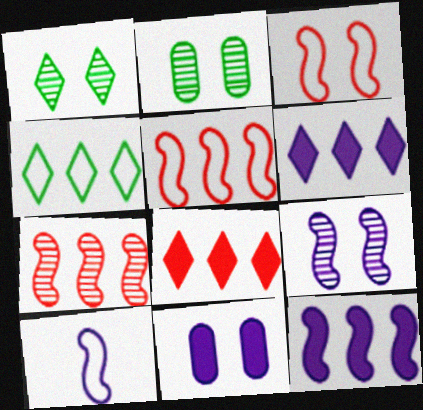[[1, 3, 11], 
[2, 8, 10], 
[9, 10, 12]]